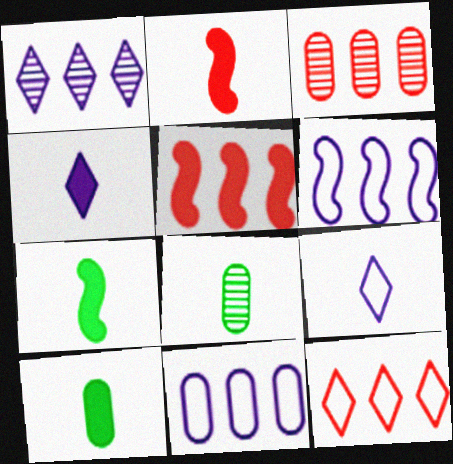[[2, 4, 10], 
[2, 8, 9], 
[3, 5, 12]]